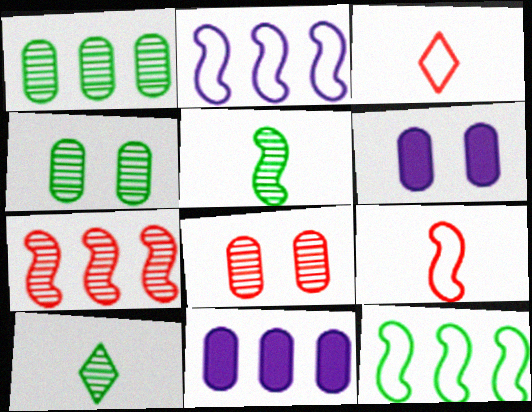[]